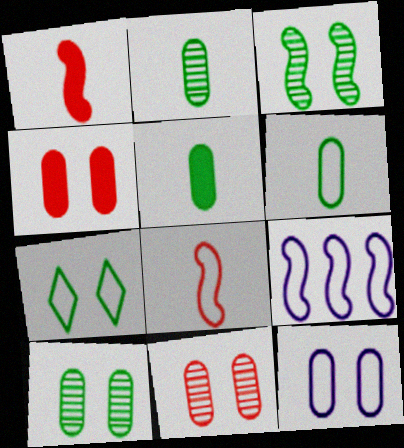[[1, 3, 9], 
[2, 5, 6], 
[4, 10, 12]]